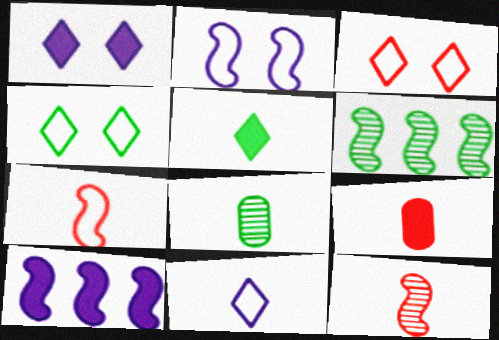[[3, 8, 10]]